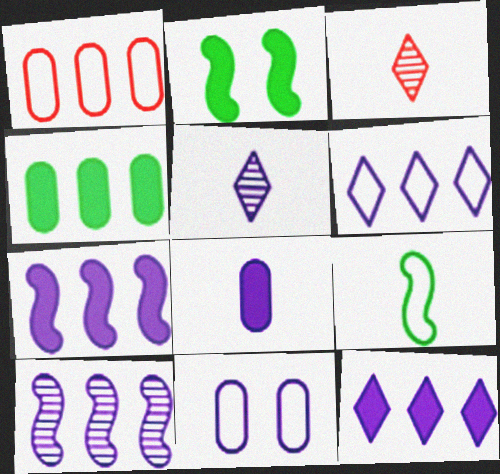[[1, 2, 5], 
[3, 8, 9], 
[5, 7, 11]]